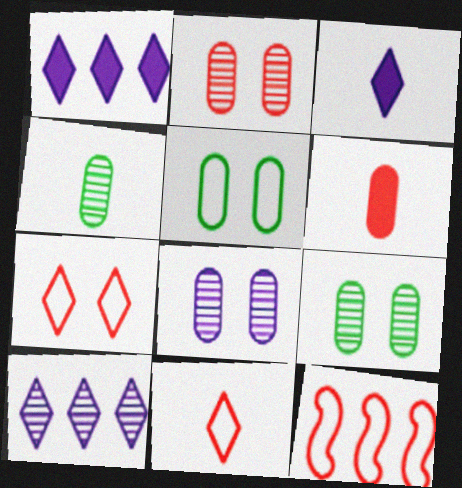[[2, 8, 9], 
[3, 9, 12]]